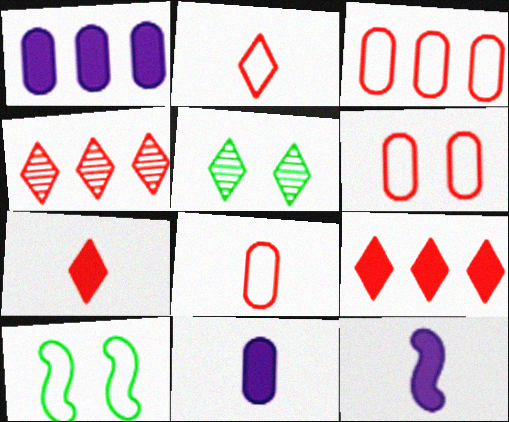[[3, 5, 12], 
[3, 6, 8], 
[4, 10, 11]]